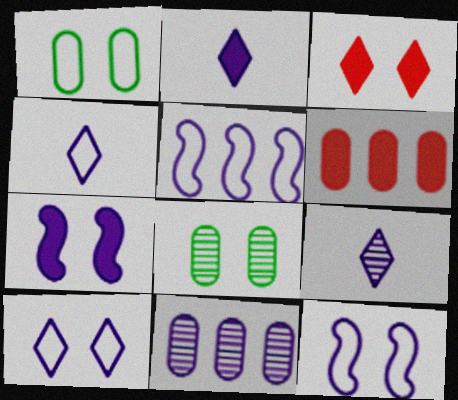[[2, 4, 9], 
[2, 11, 12], 
[3, 8, 12], 
[4, 7, 11]]